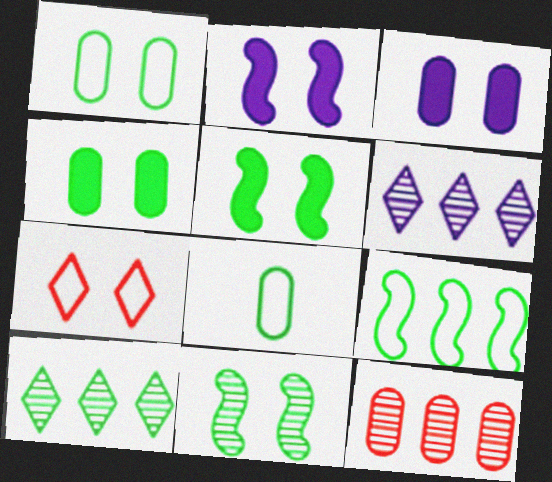[[3, 7, 11], 
[3, 8, 12], 
[5, 8, 10]]